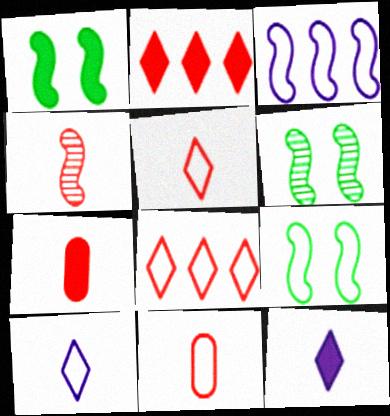[[1, 3, 4], 
[1, 6, 9], 
[4, 5, 7]]